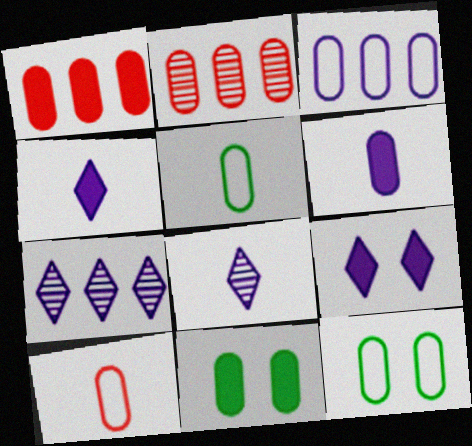[[1, 6, 11], 
[2, 6, 12], 
[3, 10, 12]]